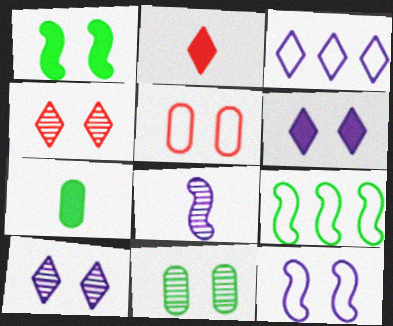[[1, 5, 10]]